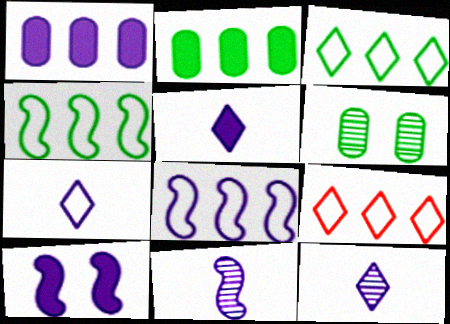[[1, 5, 10], 
[5, 7, 12], 
[8, 10, 11]]